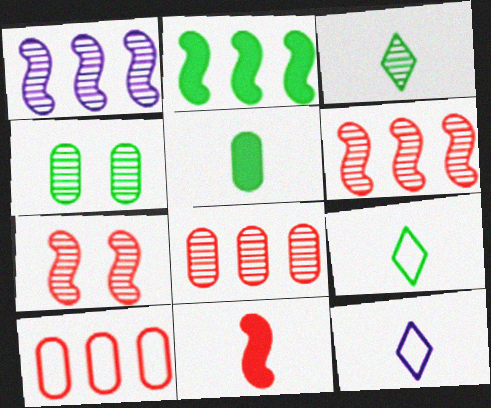[[2, 4, 9]]